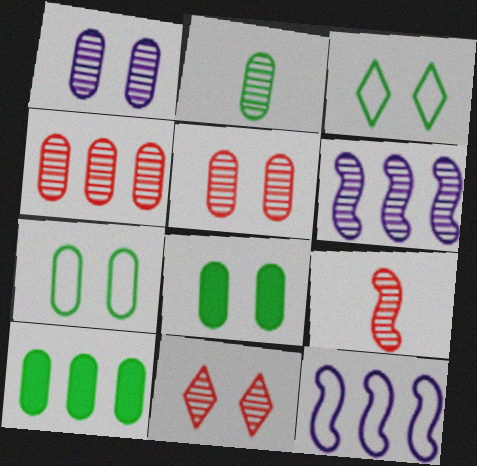[[1, 2, 4], 
[2, 6, 11], 
[2, 7, 10], 
[4, 9, 11]]